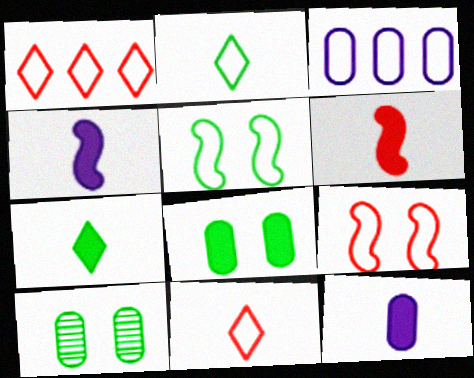[[1, 4, 10], 
[2, 3, 9], 
[3, 5, 11], 
[6, 7, 12]]